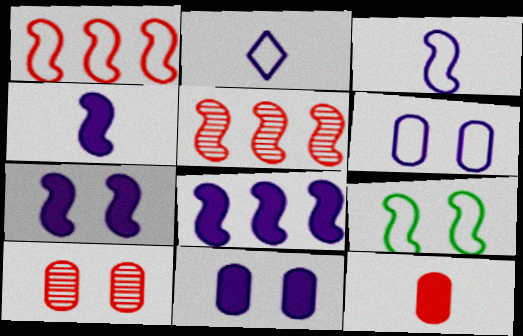[[1, 3, 9], 
[4, 5, 9], 
[4, 7, 8]]